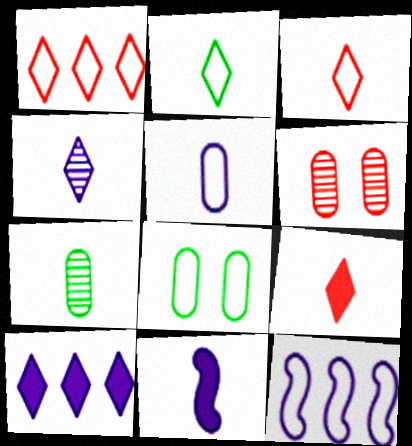[[2, 4, 9], 
[3, 7, 11], 
[3, 8, 12], 
[4, 5, 11]]